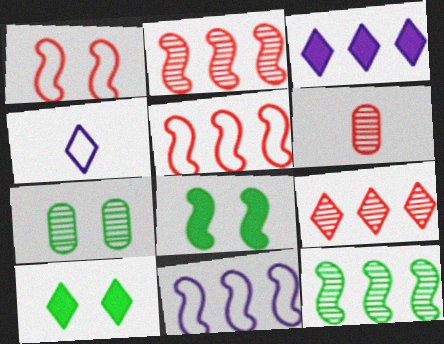[[4, 9, 10], 
[6, 10, 11]]